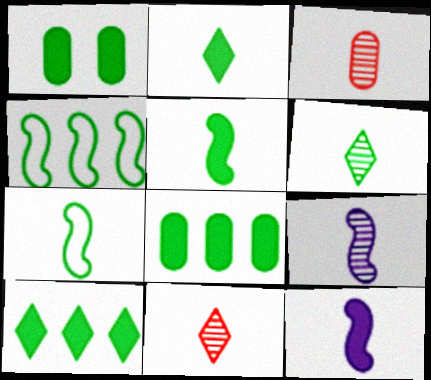[[1, 4, 6], 
[1, 5, 10], 
[3, 6, 9]]